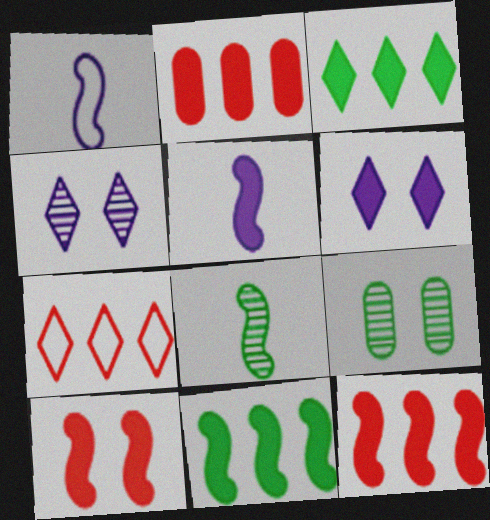[[5, 7, 9], 
[5, 10, 11]]